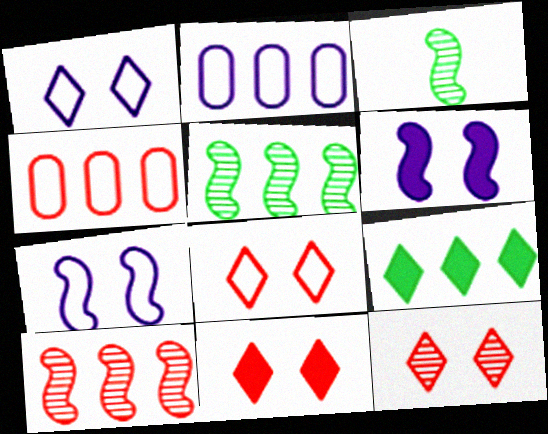[[2, 3, 11], 
[2, 9, 10], 
[8, 11, 12]]